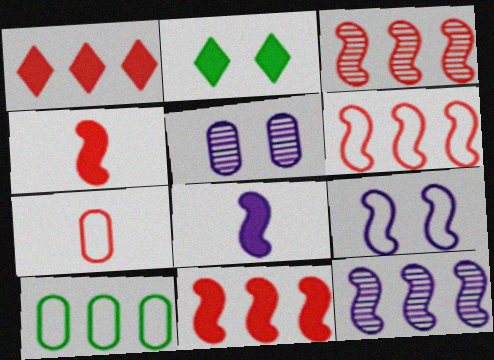[[1, 10, 12], 
[2, 7, 12], 
[3, 6, 11], 
[8, 9, 12]]